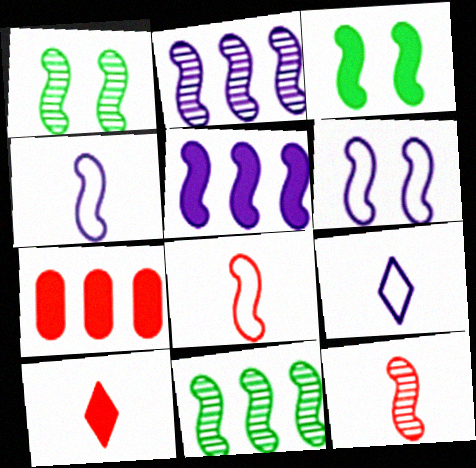[[1, 2, 12], 
[1, 5, 8], 
[1, 7, 9], 
[2, 3, 8]]